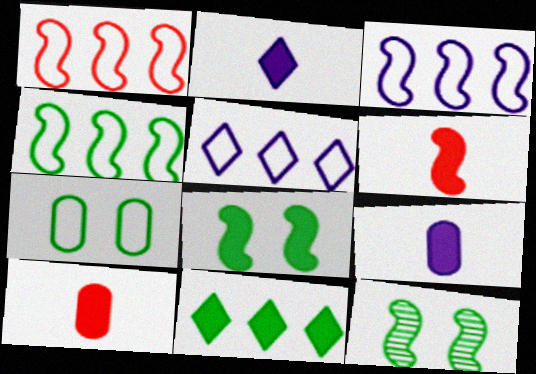[[1, 3, 4], 
[3, 6, 12], 
[5, 10, 12]]